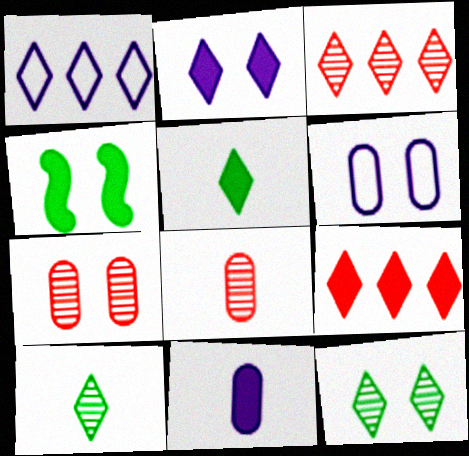[[1, 4, 8], 
[2, 5, 9], 
[4, 9, 11]]